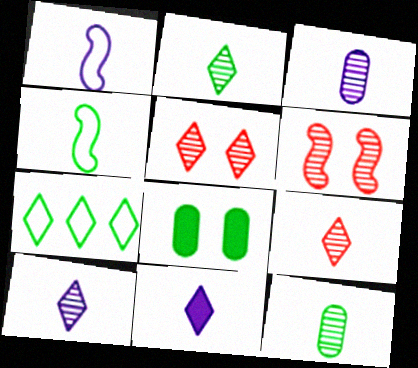[[1, 3, 11], 
[2, 9, 10], 
[5, 7, 11]]